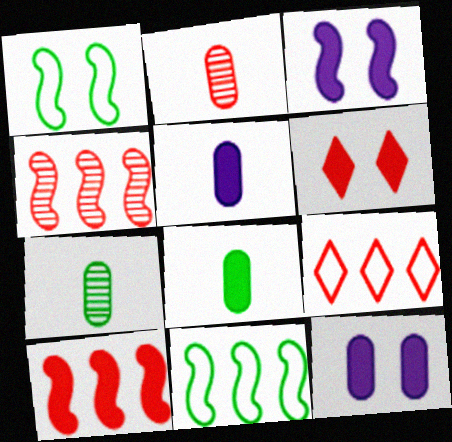[[3, 7, 9]]